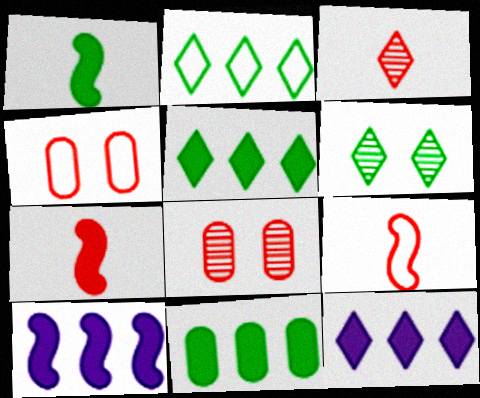[]